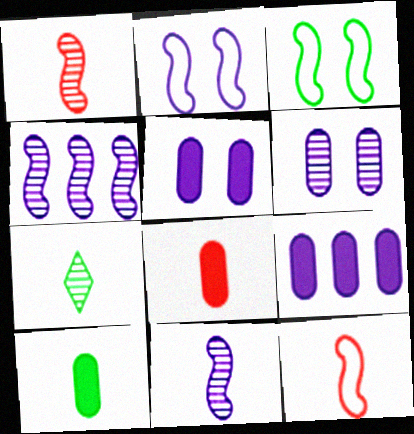[]